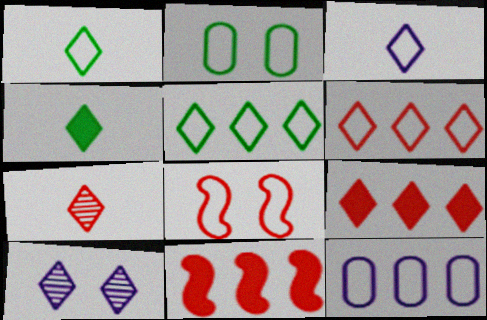[[1, 8, 12], 
[1, 9, 10], 
[3, 4, 7], 
[4, 6, 10]]